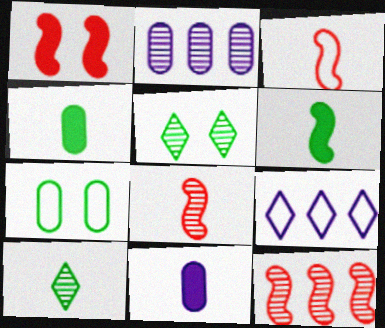[[1, 3, 12], 
[2, 5, 8], 
[3, 7, 9], 
[3, 10, 11]]